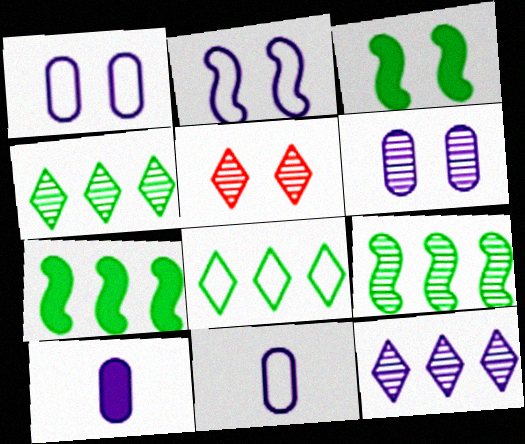[[1, 3, 5], 
[2, 10, 12], 
[5, 7, 11]]